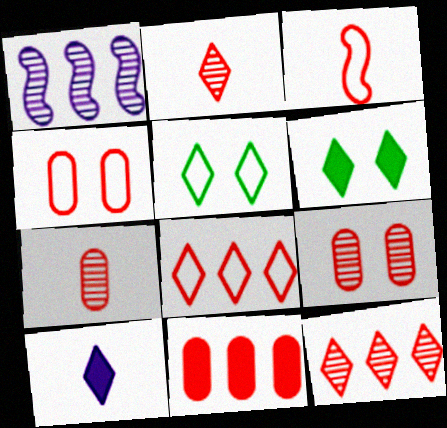[[3, 4, 8], 
[4, 7, 11], 
[5, 10, 12]]